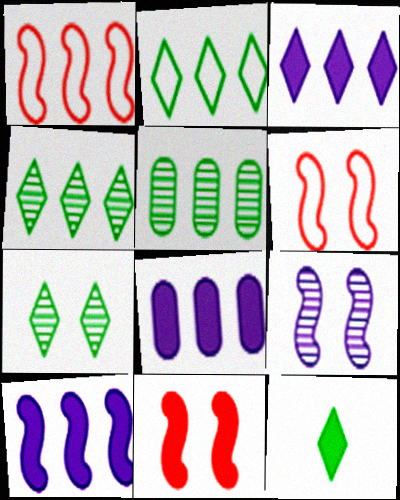[[1, 3, 5], 
[1, 4, 8], 
[2, 7, 12], 
[3, 8, 10], 
[8, 11, 12]]